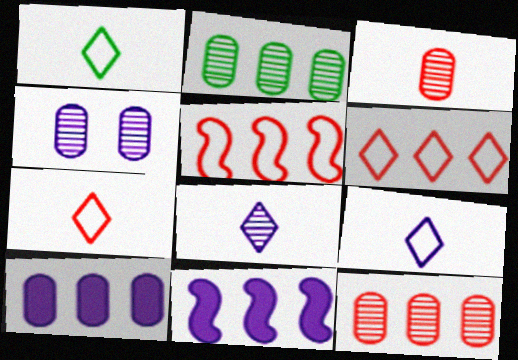[[1, 7, 9], 
[2, 3, 4], 
[2, 6, 11], 
[4, 9, 11]]